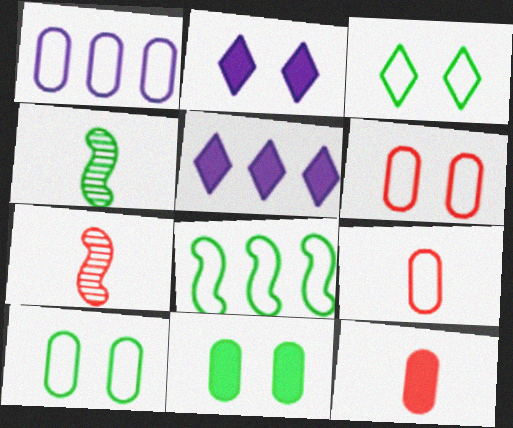[[1, 9, 10], 
[4, 5, 6], 
[5, 7, 10]]